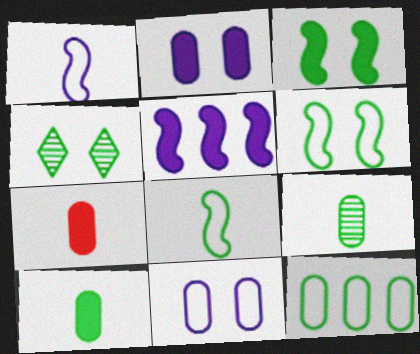[]